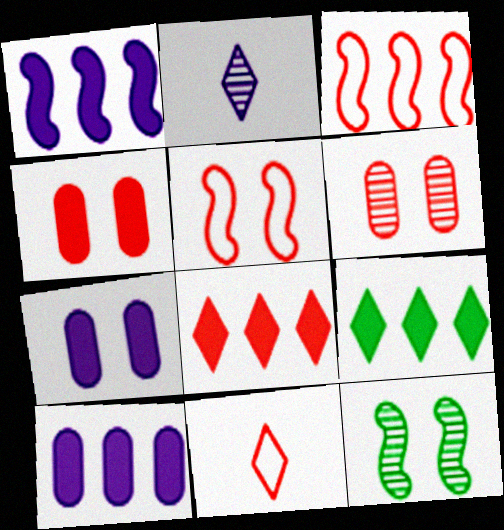[[10, 11, 12]]